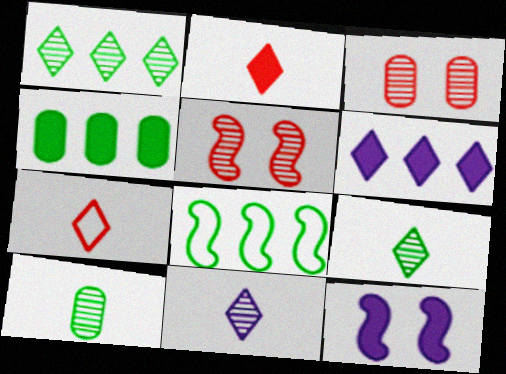[[1, 4, 8], 
[2, 4, 12]]